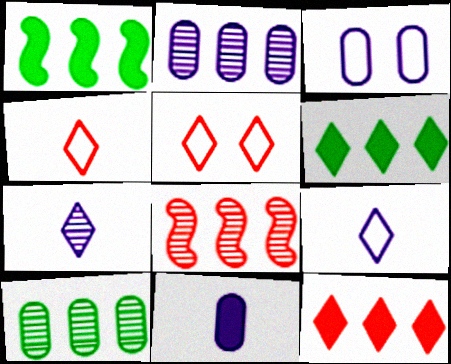[[2, 3, 11], 
[5, 6, 7]]